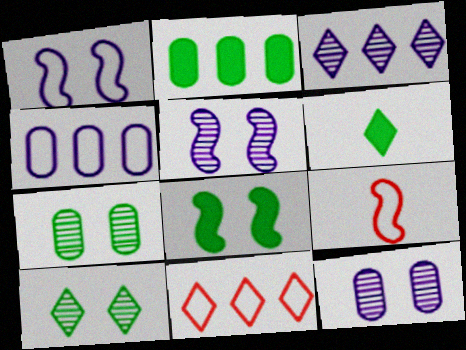[[2, 6, 8]]